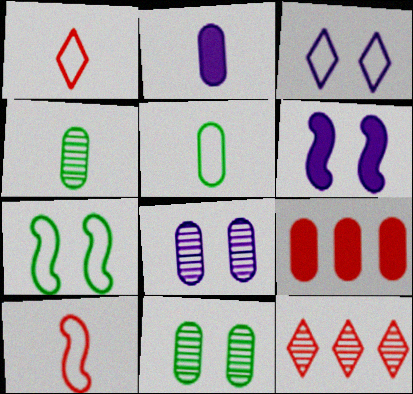[[2, 7, 12], 
[3, 6, 8], 
[5, 6, 12], 
[5, 8, 9]]